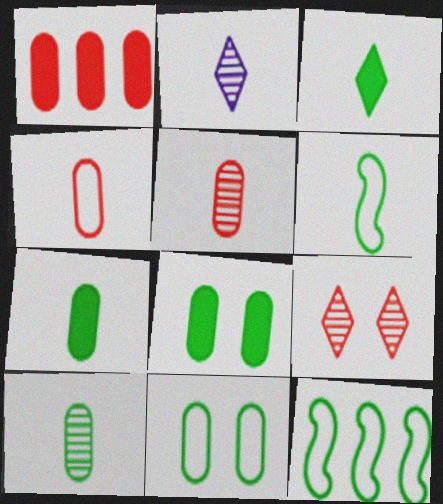[[3, 6, 10]]